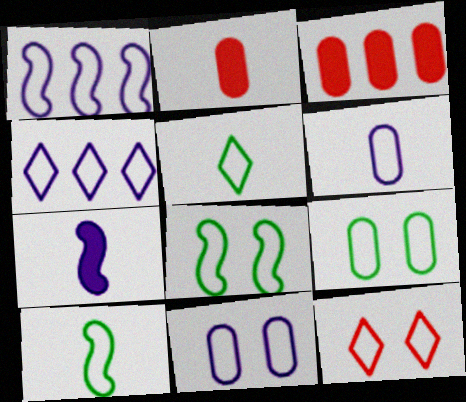[[4, 5, 12], 
[8, 11, 12]]